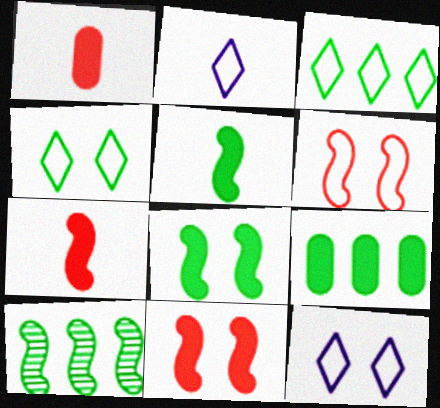[[1, 10, 12], 
[3, 9, 10]]